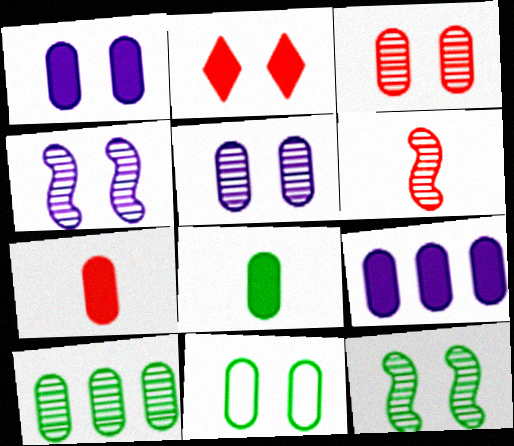[[1, 3, 11], 
[2, 4, 11], 
[8, 10, 11]]